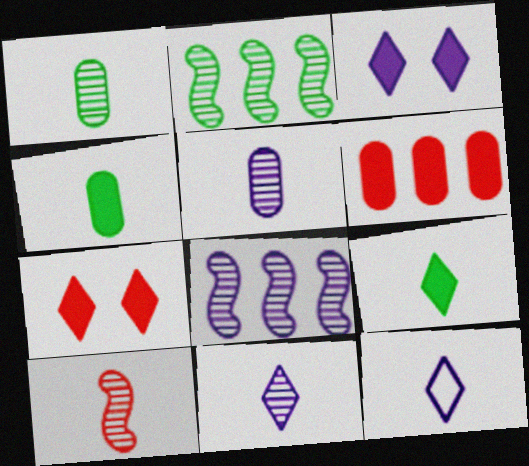[[1, 10, 11], 
[4, 10, 12]]